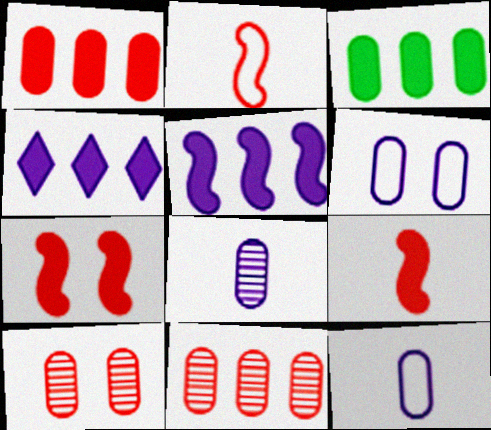[[3, 10, 12]]